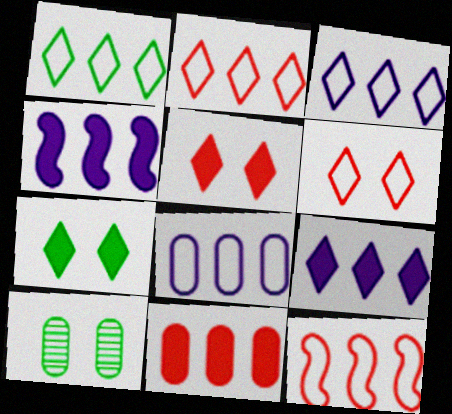[[1, 2, 3], 
[1, 8, 12]]